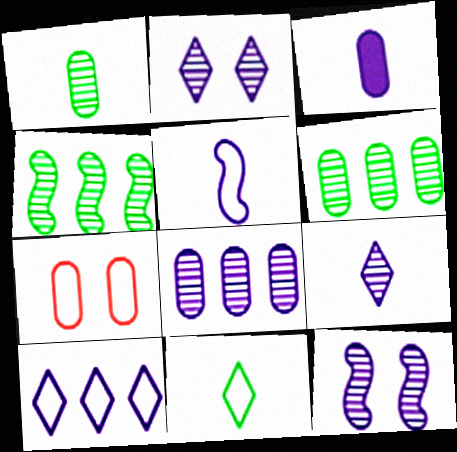[[3, 5, 9], 
[3, 6, 7], 
[3, 10, 12], 
[8, 9, 12]]